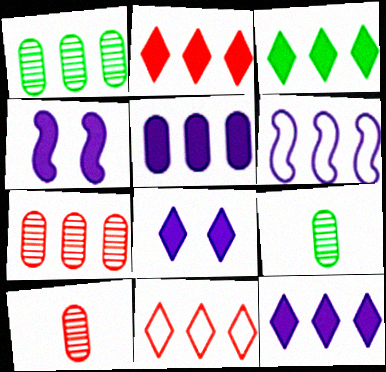[[1, 2, 6], 
[2, 3, 12], 
[3, 6, 7], 
[4, 9, 11]]